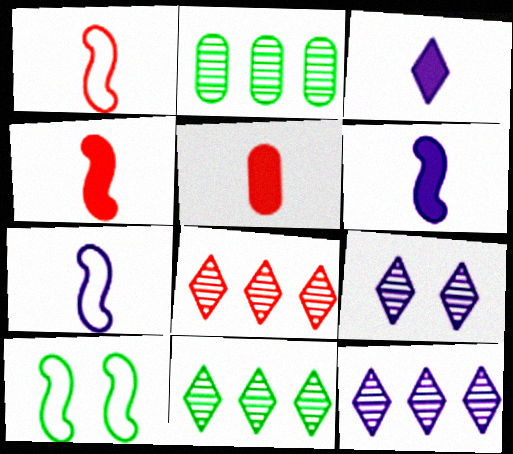[[5, 10, 12], 
[8, 11, 12]]